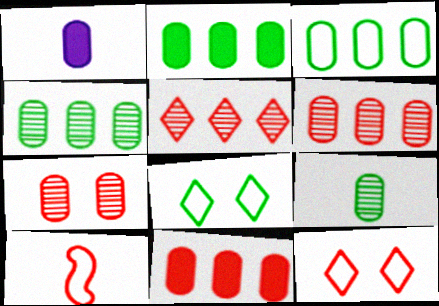[[1, 3, 7], 
[2, 3, 4]]